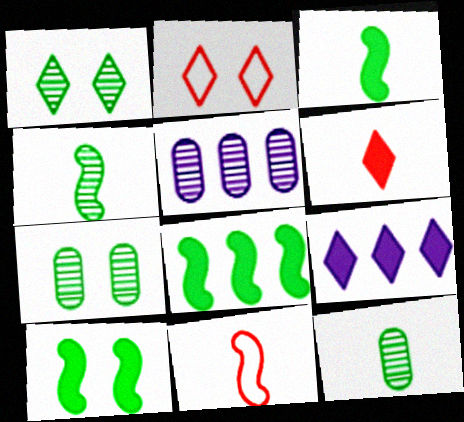[[2, 3, 5], 
[3, 8, 10], 
[7, 9, 11]]